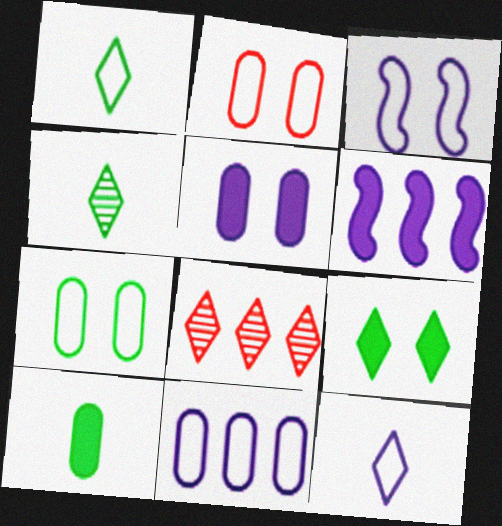[[2, 4, 6], 
[3, 8, 10], 
[3, 11, 12], 
[8, 9, 12]]